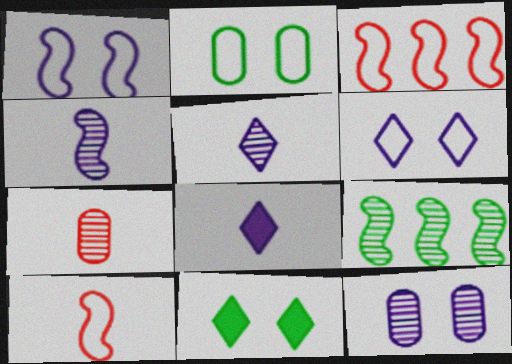[]